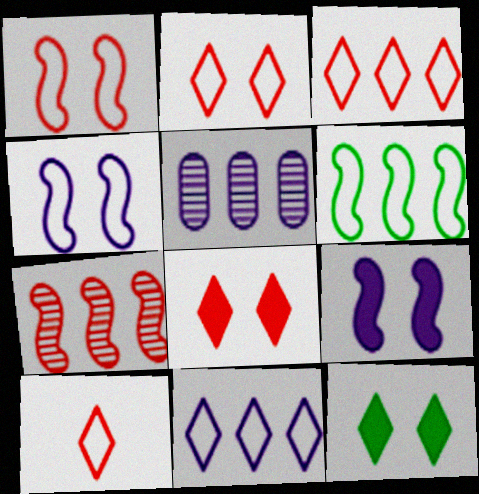[[2, 3, 10]]